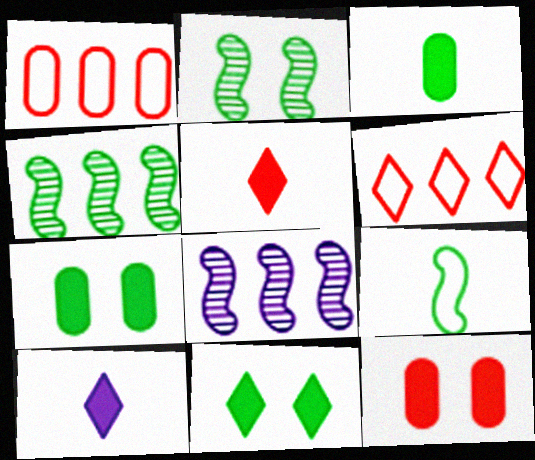[[1, 2, 10]]